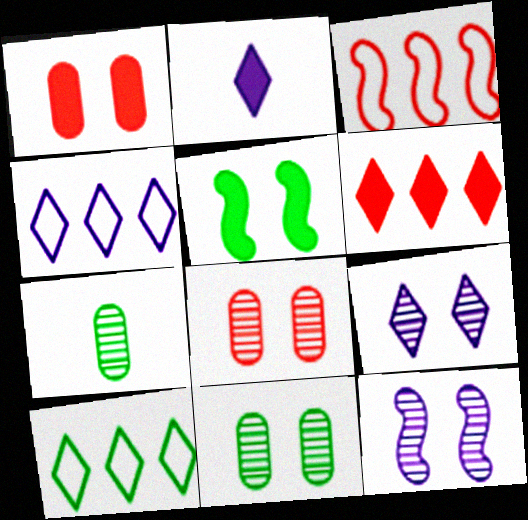[[2, 3, 11], 
[2, 4, 9], 
[5, 7, 10]]